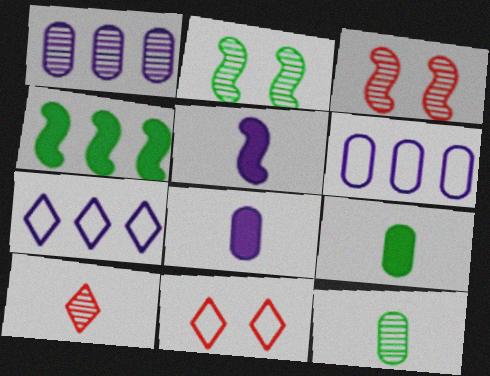[[1, 2, 10], 
[3, 7, 9]]